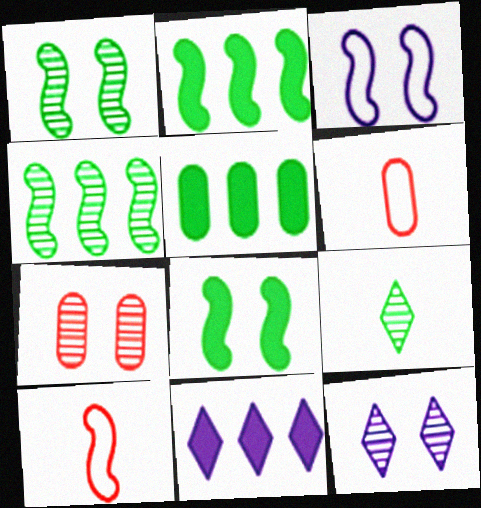[[1, 6, 11], 
[1, 7, 12], 
[2, 6, 12], 
[5, 10, 12]]